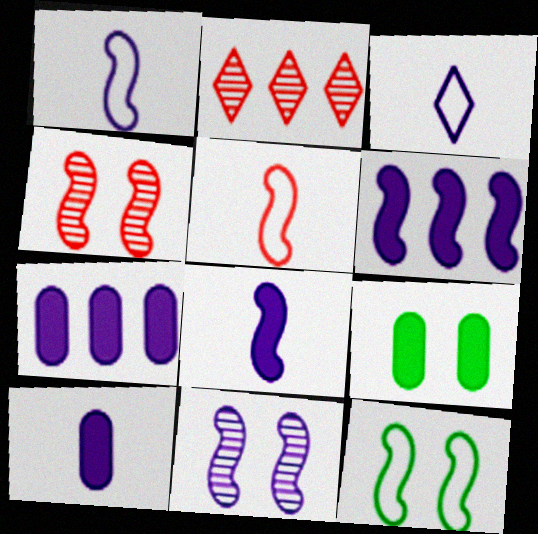[[1, 2, 9], 
[1, 6, 11], 
[2, 10, 12], 
[3, 7, 11]]